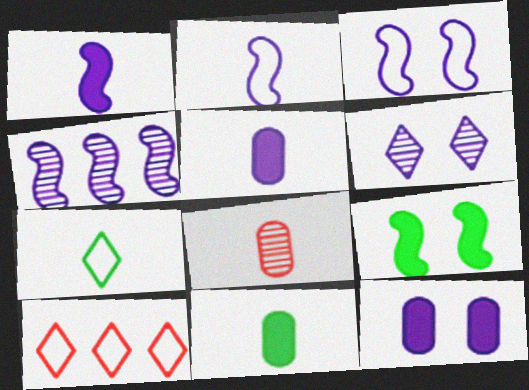[[1, 3, 4], 
[1, 7, 8], 
[3, 6, 12]]